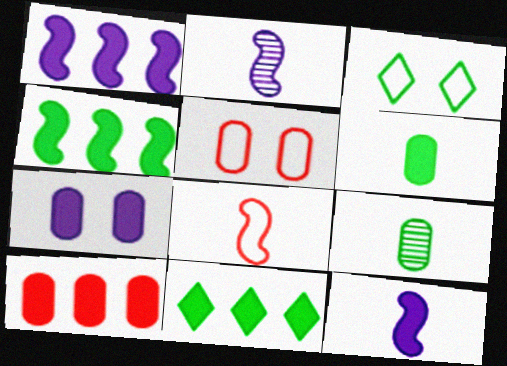[[1, 10, 11], 
[2, 3, 10], 
[2, 5, 11], 
[3, 4, 9], 
[6, 7, 10]]